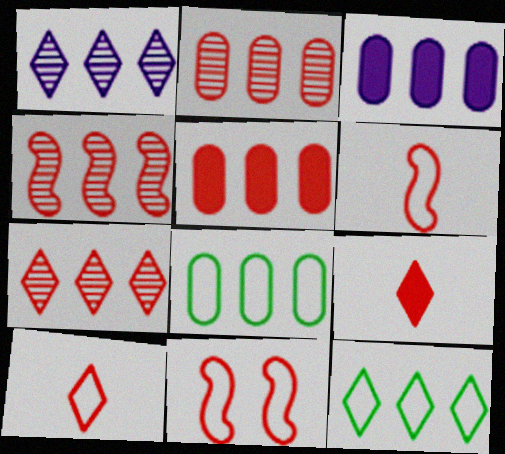[[2, 3, 8], 
[2, 4, 7], 
[2, 9, 11], 
[3, 4, 12]]